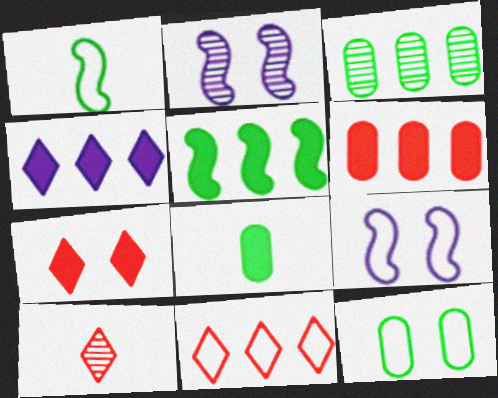[[2, 3, 10], 
[2, 7, 12], 
[2, 8, 11], 
[3, 8, 12], 
[4, 5, 6], 
[7, 10, 11]]